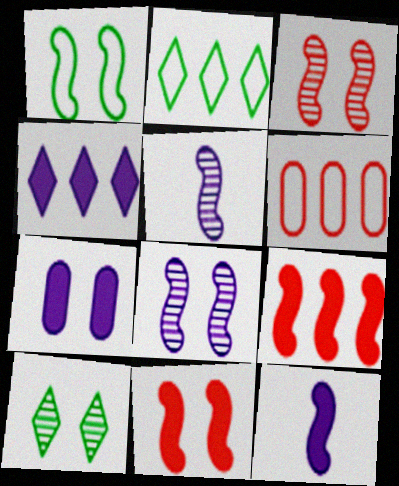[[1, 5, 9], 
[1, 8, 11], 
[4, 7, 12], 
[6, 10, 12]]